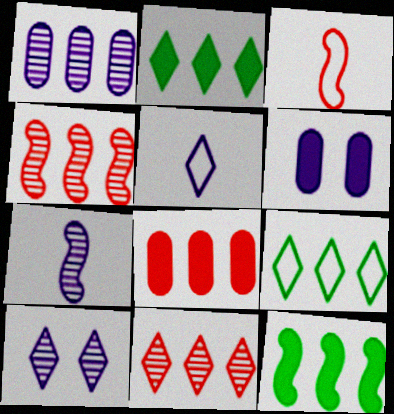[[1, 7, 10]]